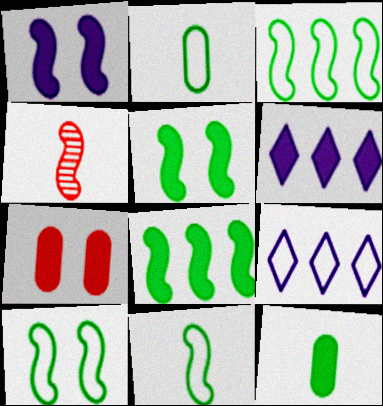[[1, 3, 4], 
[3, 10, 11]]